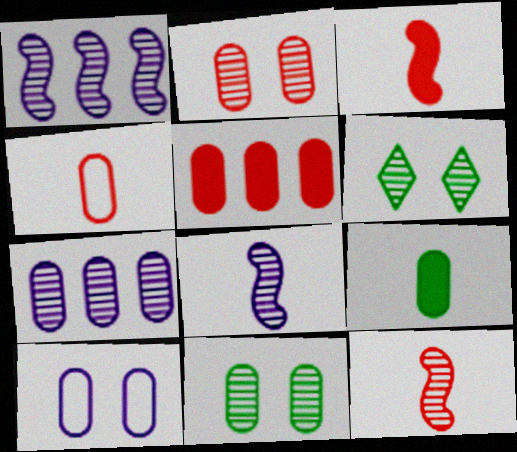[[2, 4, 5], 
[6, 7, 12]]